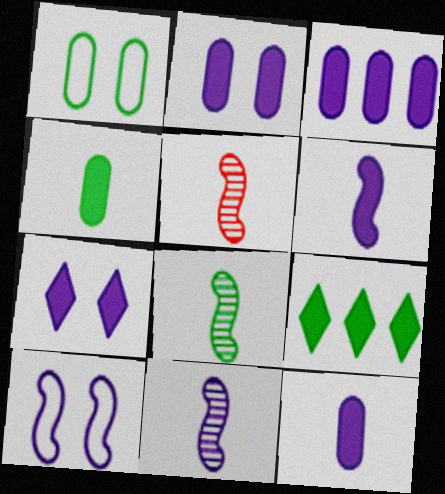[[1, 8, 9], 
[2, 3, 12], 
[3, 6, 7], 
[5, 8, 11]]